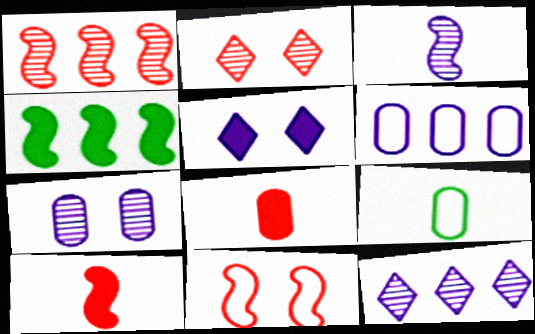[[1, 5, 9], 
[1, 10, 11], 
[3, 4, 11], 
[3, 5, 6], 
[3, 7, 12], 
[4, 5, 8]]